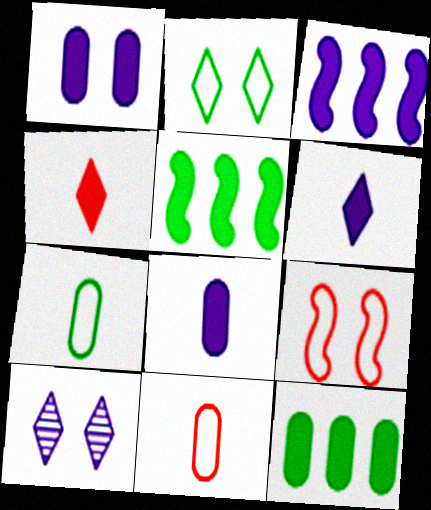[[1, 3, 6], 
[1, 4, 5], 
[5, 10, 11]]